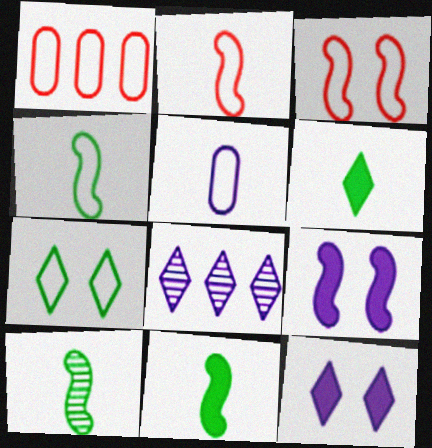[[1, 10, 12], 
[4, 10, 11], 
[5, 8, 9]]